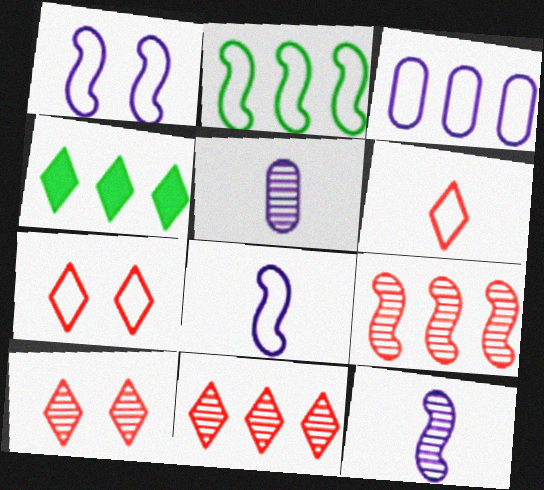[[3, 4, 9]]